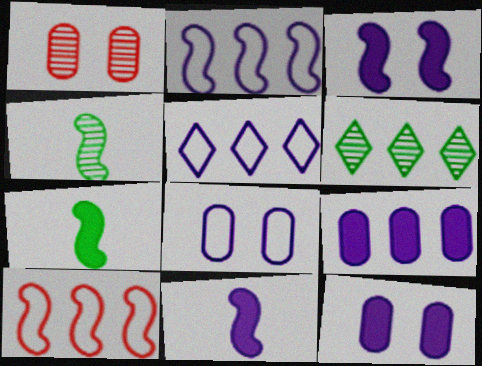[[1, 5, 7], 
[3, 4, 10], 
[6, 9, 10]]